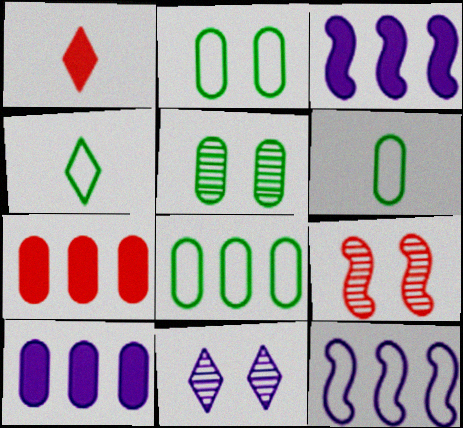[[1, 5, 12], 
[2, 6, 8], 
[4, 9, 10], 
[5, 9, 11]]